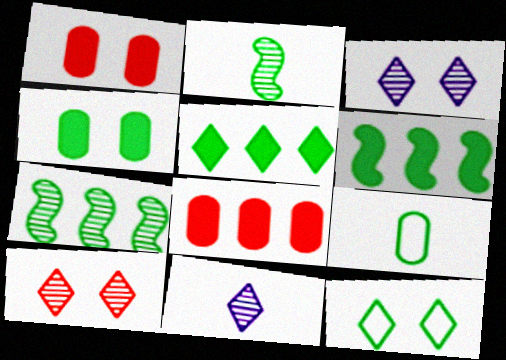[]